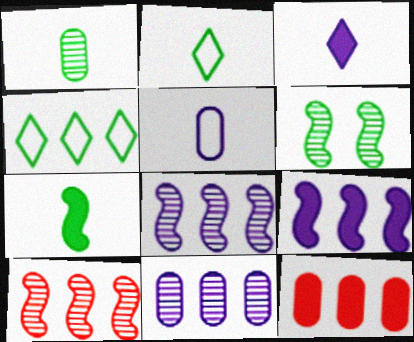[[1, 2, 7], 
[4, 8, 12]]